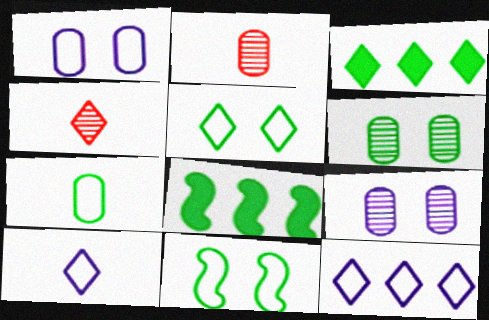[[1, 4, 8]]